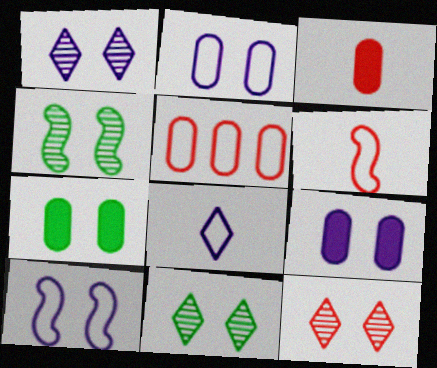[[1, 9, 10], 
[1, 11, 12], 
[7, 10, 12]]